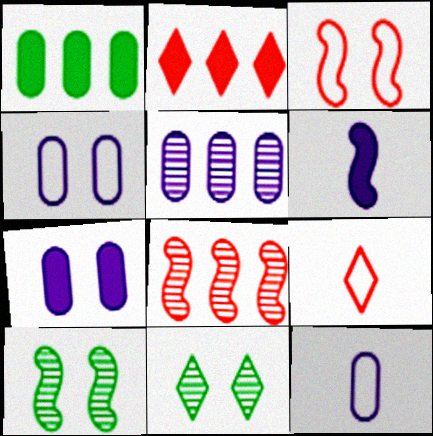[[2, 10, 12], 
[3, 7, 11], 
[5, 7, 12]]